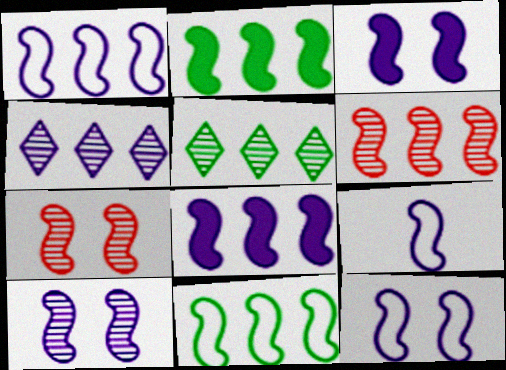[[1, 2, 6], 
[1, 9, 12], 
[2, 7, 9], 
[3, 10, 12], 
[6, 8, 11], 
[8, 9, 10]]